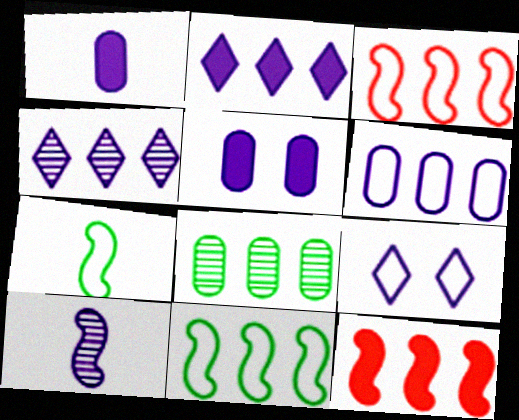[[2, 3, 8]]